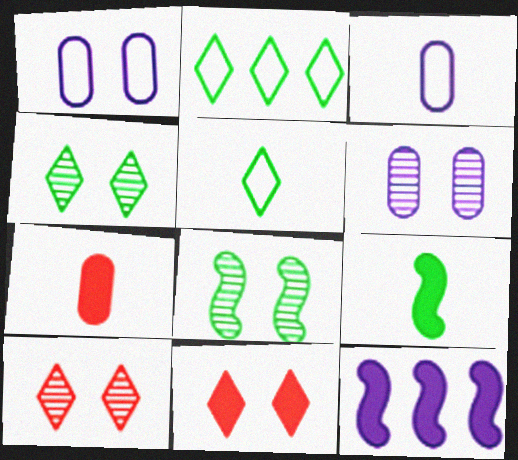[[1, 8, 11], 
[6, 8, 10]]